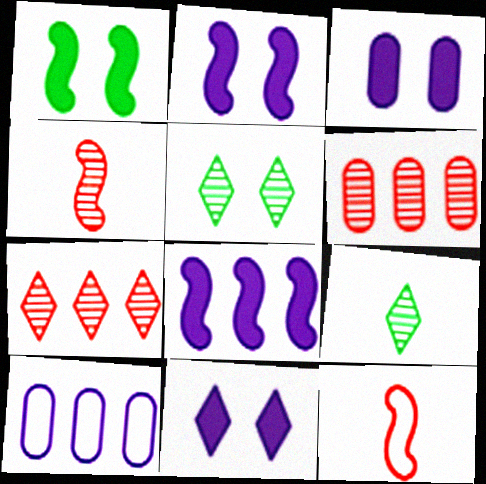[[2, 3, 11]]